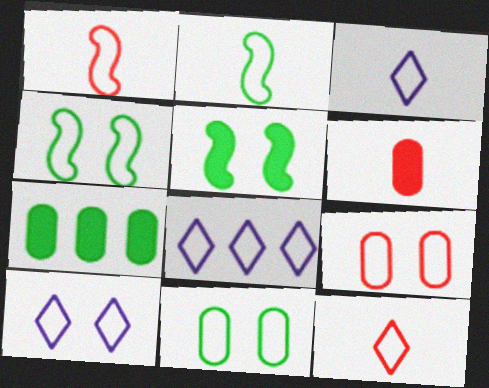[[1, 8, 11], 
[2, 8, 9], 
[3, 8, 10], 
[4, 9, 10]]